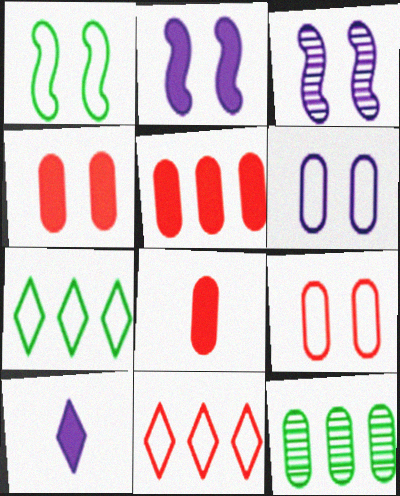[[3, 7, 8], 
[4, 5, 8], 
[6, 8, 12]]